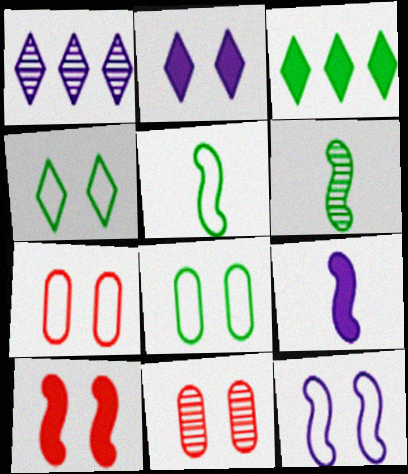[[1, 6, 11], 
[3, 6, 8], 
[4, 7, 12]]